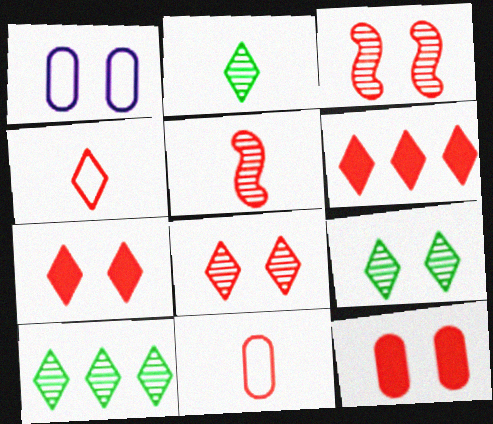[[2, 9, 10], 
[3, 6, 11], 
[4, 6, 8]]